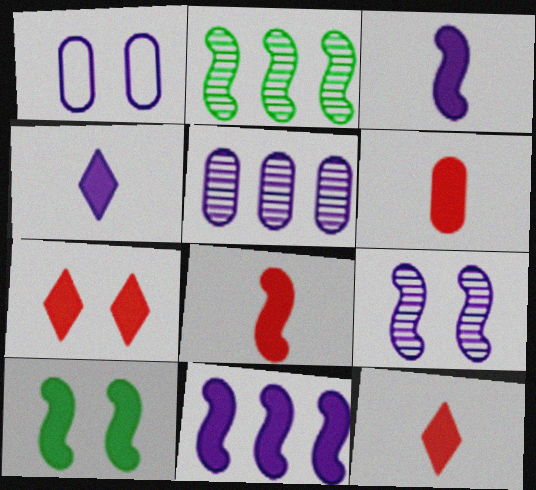[[1, 2, 12], 
[6, 8, 12], 
[8, 10, 11]]